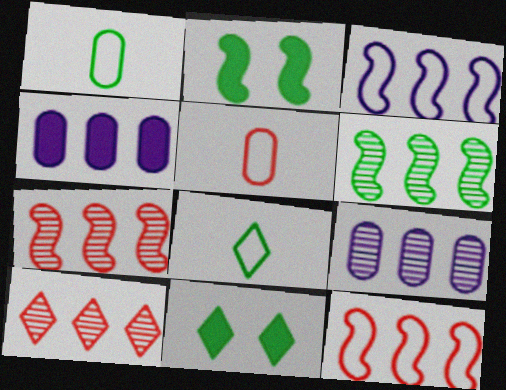[[1, 6, 11], 
[6, 9, 10]]